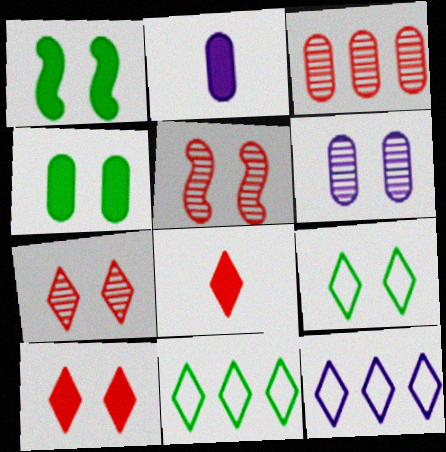[[2, 5, 11]]